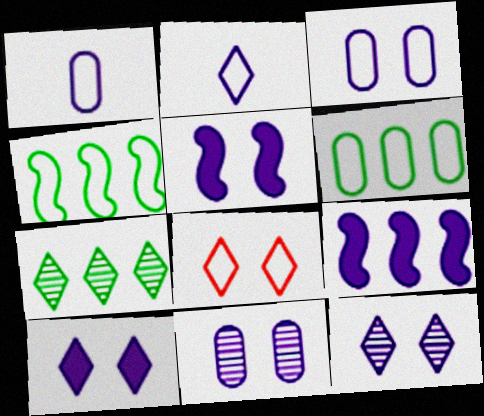[[1, 4, 8], 
[1, 9, 12], 
[2, 9, 11], 
[3, 5, 12]]